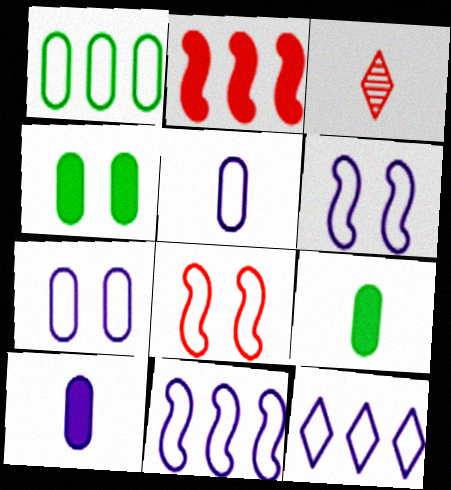[[3, 4, 11], 
[5, 6, 12]]